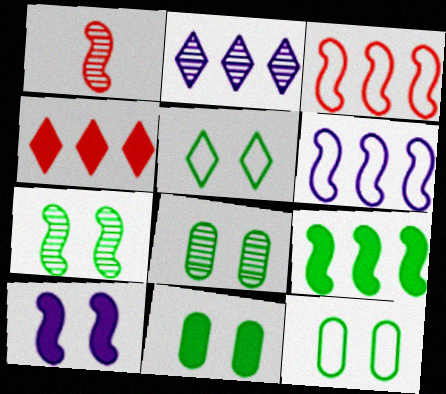[[1, 2, 8], 
[5, 7, 11], 
[8, 11, 12]]